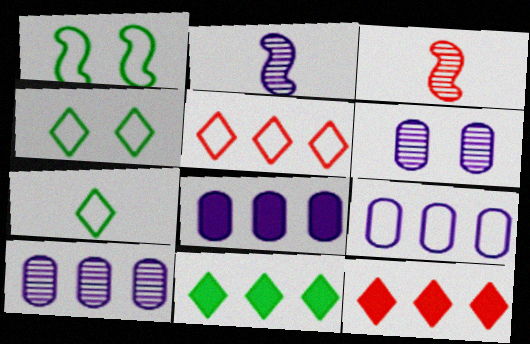[[3, 4, 8], 
[8, 9, 10]]